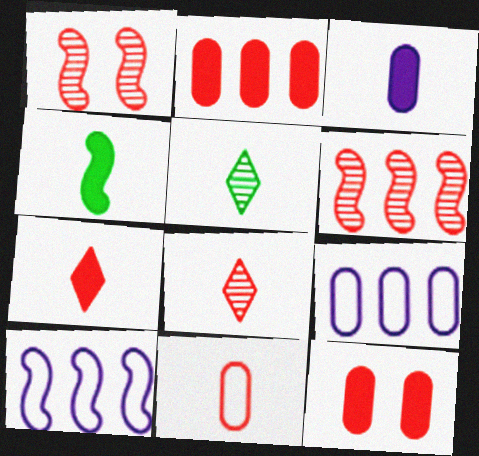[[1, 4, 10], 
[3, 4, 7], 
[5, 10, 12]]